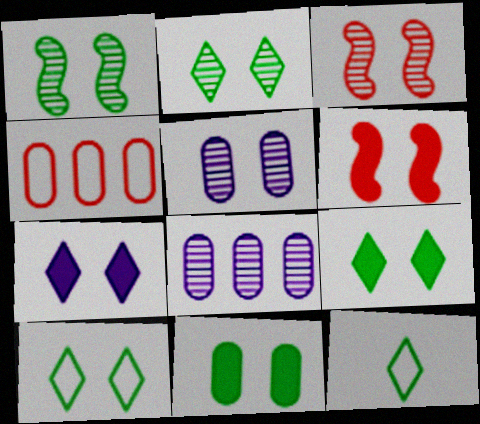[[1, 10, 11], 
[2, 3, 5], 
[2, 9, 10], 
[5, 6, 10], 
[6, 7, 11], 
[6, 8, 12]]